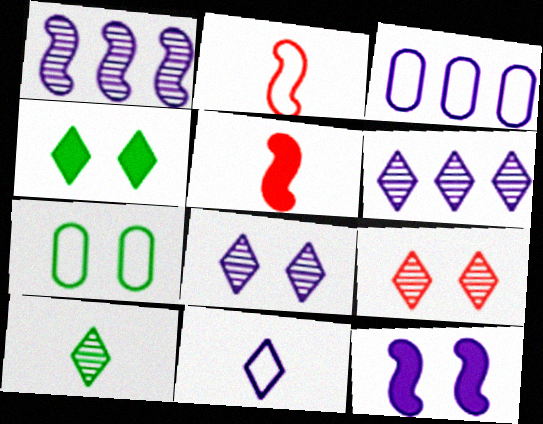[[5, 6, 7], 
[6, 9, 10], 
[7, 9, 12]]